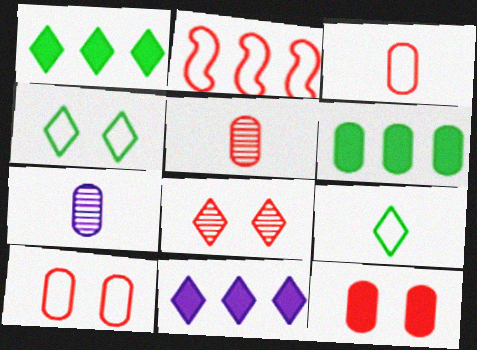[[6, 7, 10], 
[8, 9, 11]]